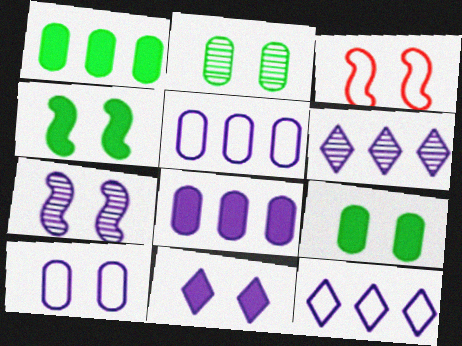[[2, 3, 11], 
[3, 4, 7], 
[7, 10, 11]]